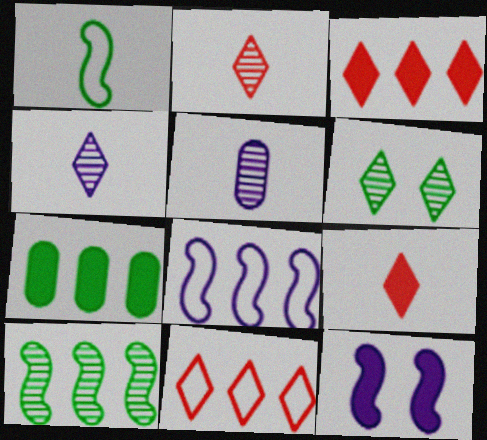[[1, 5, 9], 
[1, 6, 7], 
[7, 9, 12]]